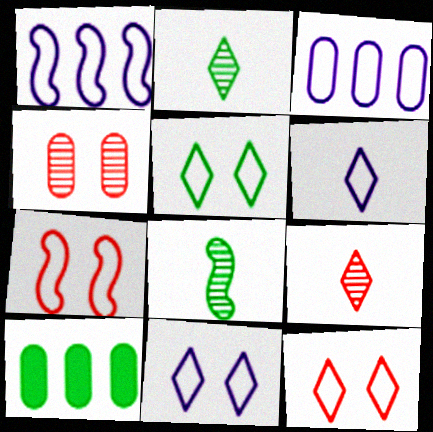[[5, 8, 10], 
[5, 11, 12]]